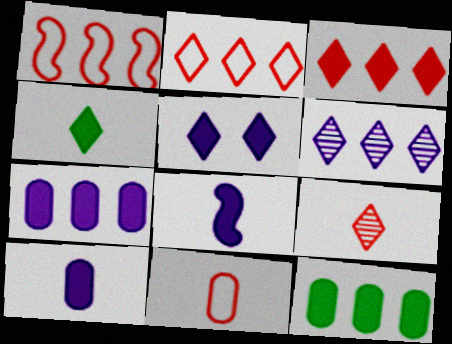[[1, 6, 12], 
[3, 4, 5], 
[5, 7, 8]]